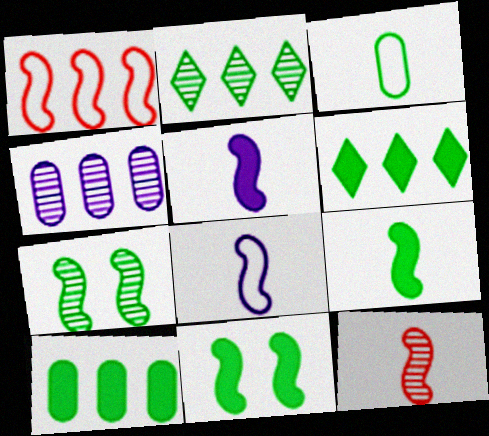[[1, 4, 6], 
[1, 5, 7], 
[2, 3, 11], 
[3, 6, 7], 
[8, 9, 12]]